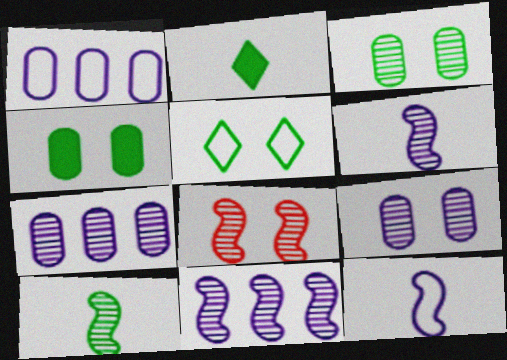[[1, 2, 8], 
[8, 10, 11]]